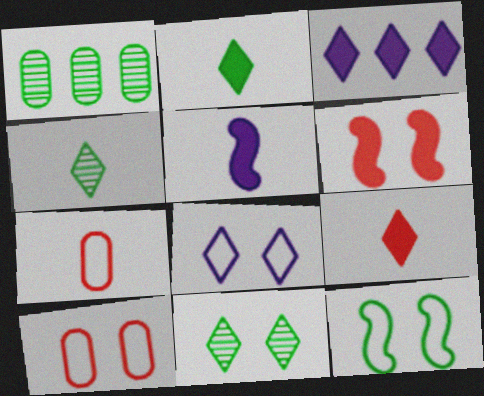[[1, 2, 12], 
[4, 5, 7], 
[8, 10, 12]]